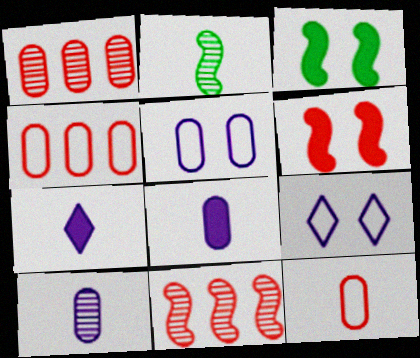[[2, 7, 12]]